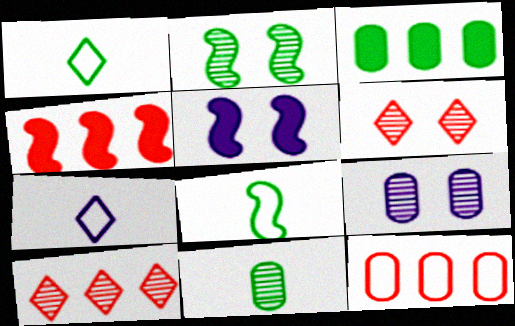[[1, 2, 3], 
[1, 4, 9], 
[2, 6, 9], 
[4, 10, 12]]